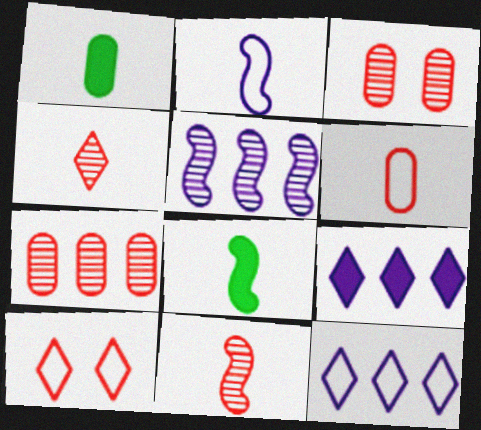[[1, 2, 4], 
[1, 5, 10], 
[2, 8, 11], 
[3, 8, 12]]